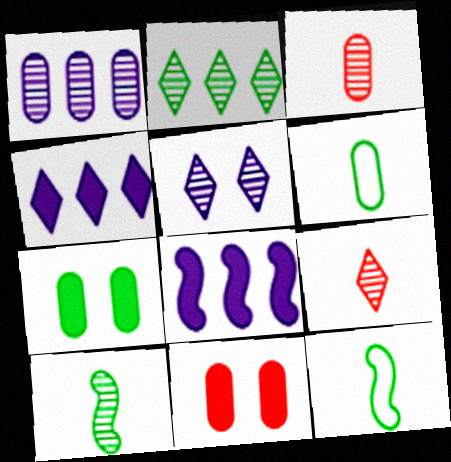[[1, 6, 11], 
[2, 5, 9], 
[2, 7, 12]]